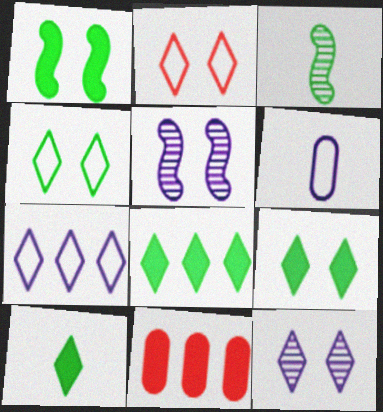[[2, 9, 12], 
[8, 9, 10]]